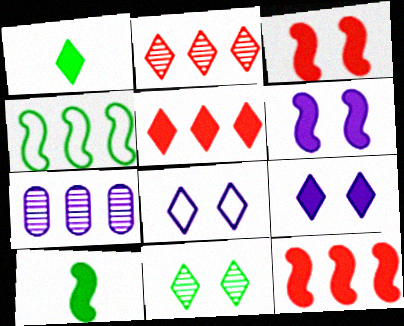[[1, 2, 8], 
[1, 5, 9], 
[4, 5, 7], 
[6, 10, 12]]